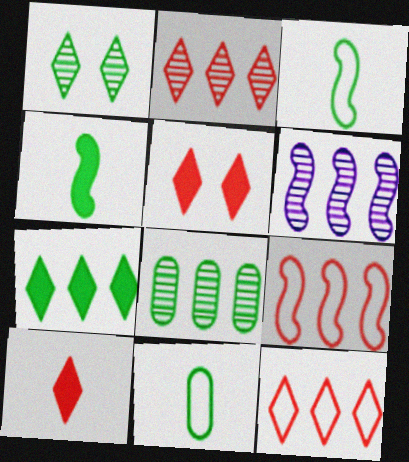[[2, 6, 8], 
[5, 6, 11]]